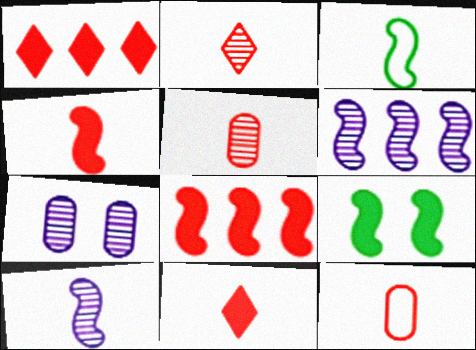[[1, 3, 7], 
[2, 4, 12], 
[3, 4, 10]]